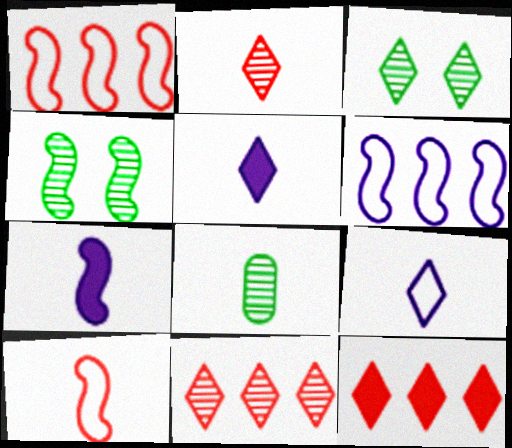[[1, 4, 7], 
[3, 9, 12], 
[5, 8, 10]]